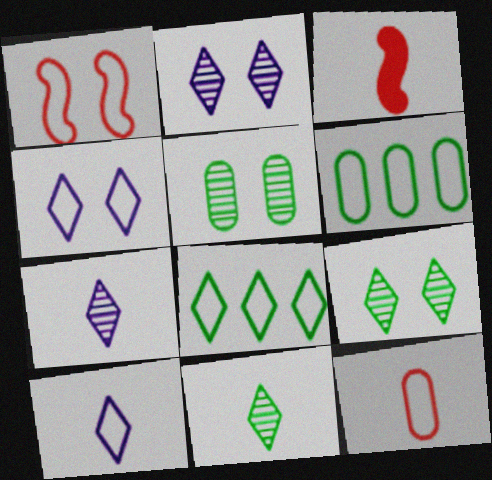[[1, 6, 10], 
[2, 3, 6]]